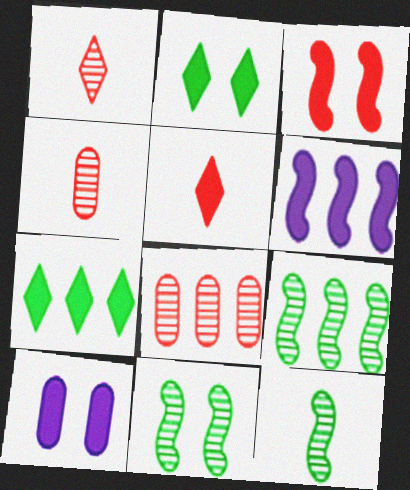[[2, 3, 10], 
[9, 11, 12]]